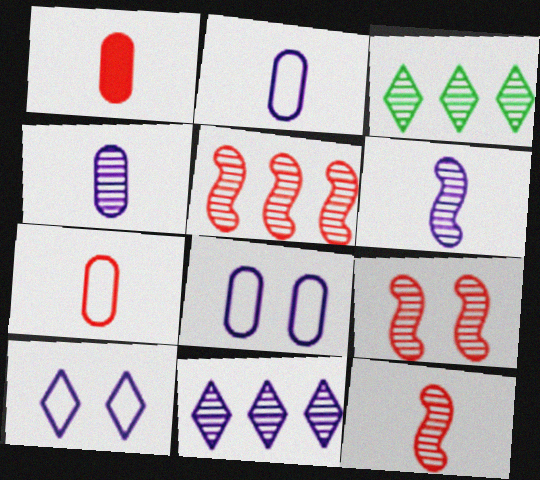[[3, 4, 9], 
[5, 9, 12]]